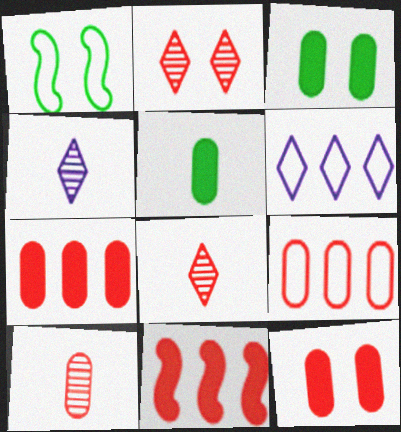[[1, 4, 7], 
[9, 10, 12]]